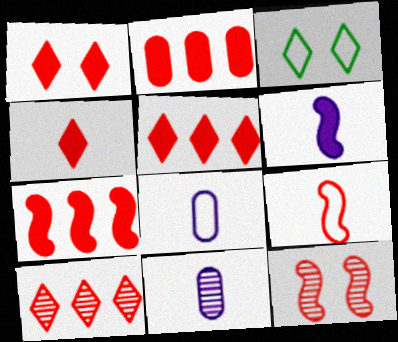[[1, 4, 5], 
[2, 5, 7], 
[3, 7, 11], 
[7, 9, 12]]